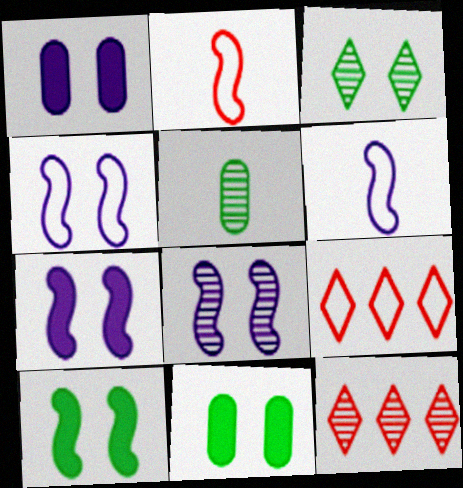[[4, 7, 8], 
[5, 7, 9], 
[5, 8, 12], 
[6, 11, 12]]